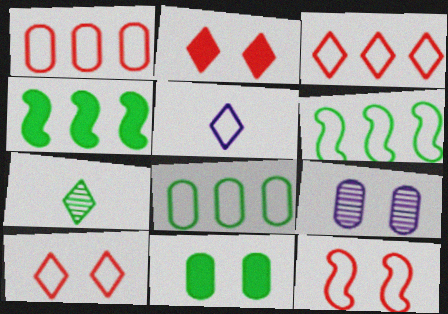[[5, 8, 12], 
[6, 7, 11]]